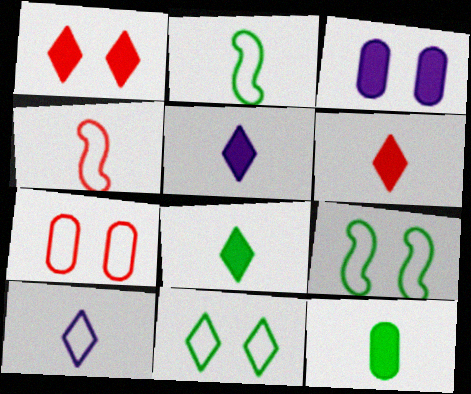[[5, 6, 8]]